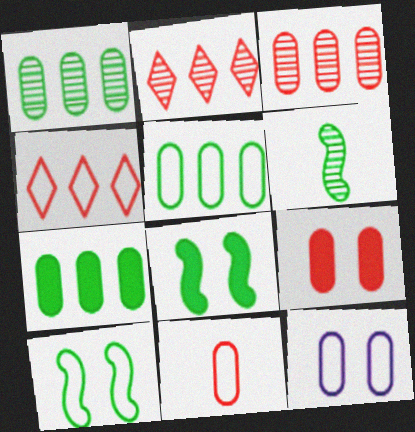[[1, 5, 7], 
[3, 9, 11], 
[5, 11, 12]]